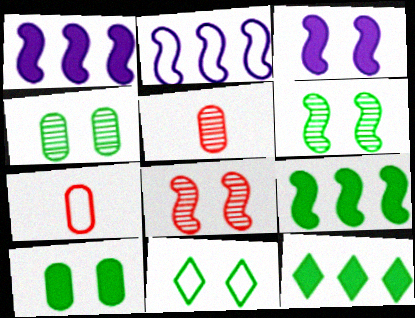[[1, 5, 11], 
[2, 7, 11], 
[6, 10, 11]]